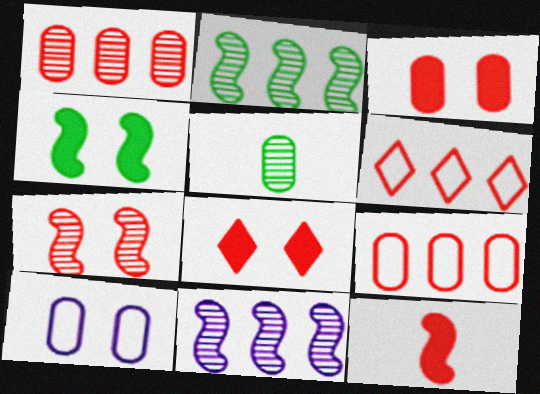[]